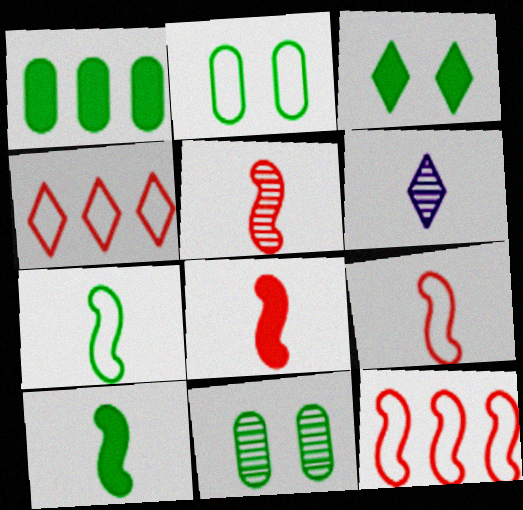[[1, 3, 10], 
[3, 4, 6], 
[5, 8, 9]]